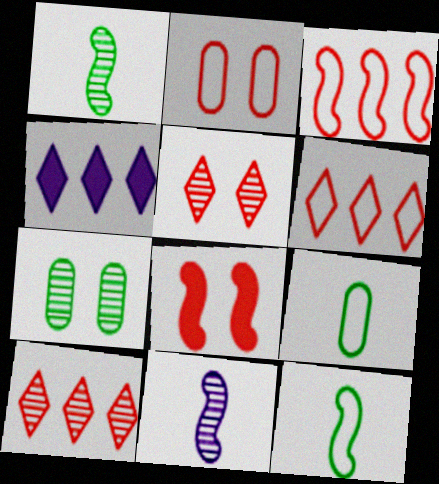[[1, 2, 4], 
[2, 5, 8], 
[7, 10, 11]]